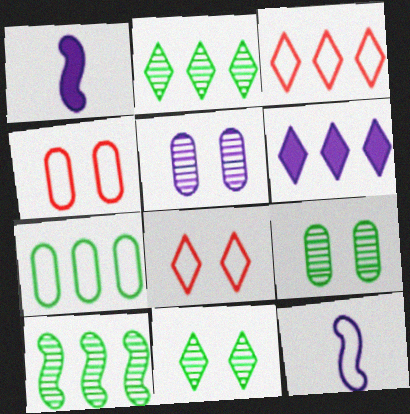[[1, 2, 4], 
[1, 3, 9], 
[2, 3, 6], 
[5, 6, 12], 
[7, 8, 12]]